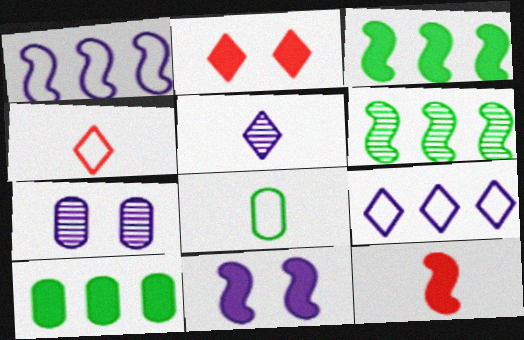[[3, 4, 7], 
[3, 11, 12], 
[5, 8, 12]]